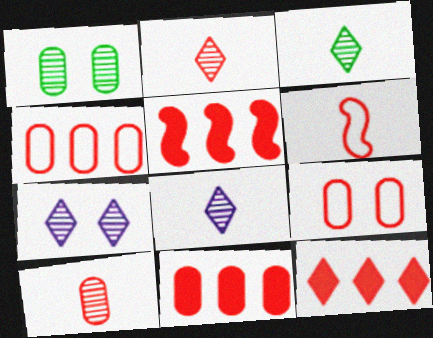[[2, 3, 8], 
[2, 5, 9], 
[5, 11, 12], 
[9, 10, 11]]